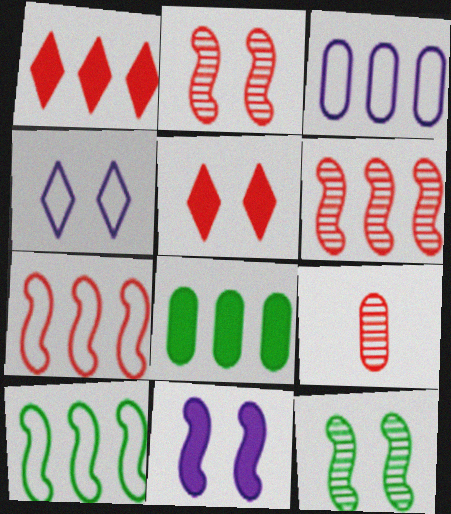[[5, 7, 9]]